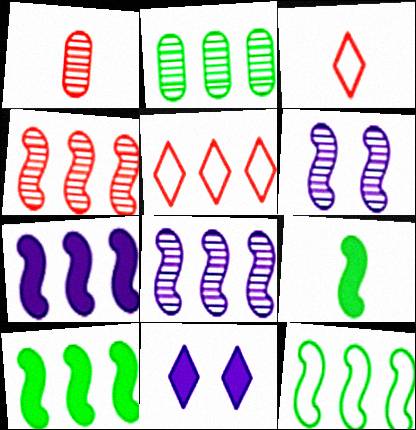[[1, 11, 12], 
[2, 5, 7], 
[4, 7, 12]]